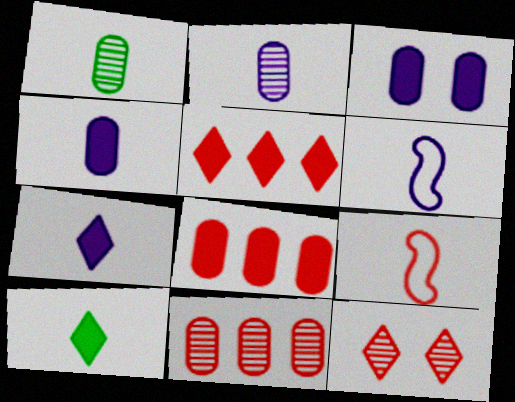[[1, 7, 9], 
[2, 6, 7], 
[2, 9, 10], 
[8, 9, 12]]